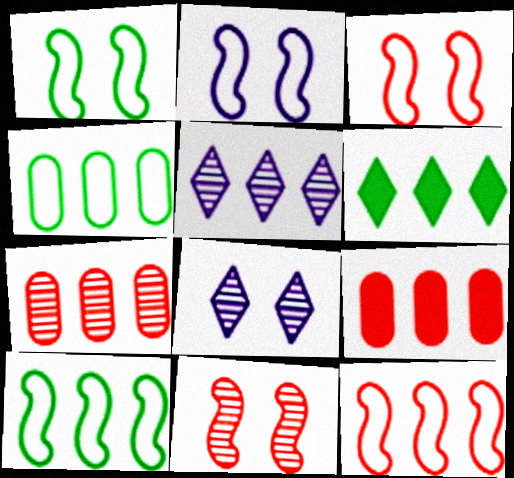[[1, 2, 3], 
[5, 9, 10]]